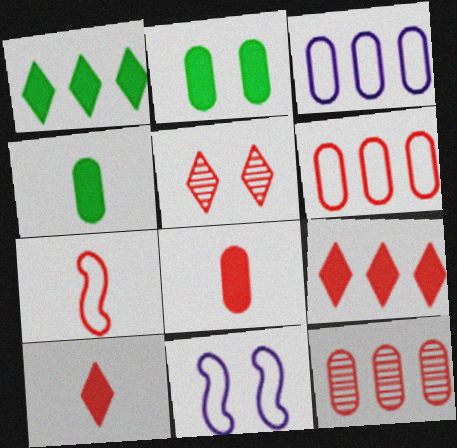[[2, 5, 11]]